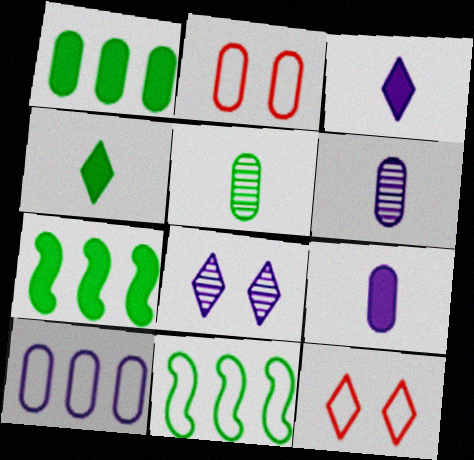[[1, 2, 6], 
[6, 7, 12]]